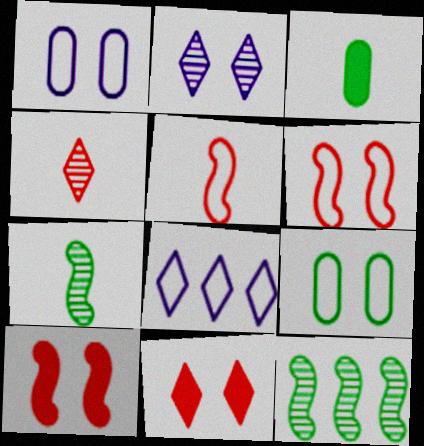[[2, 9, 10], 
[5, 8, 9]]